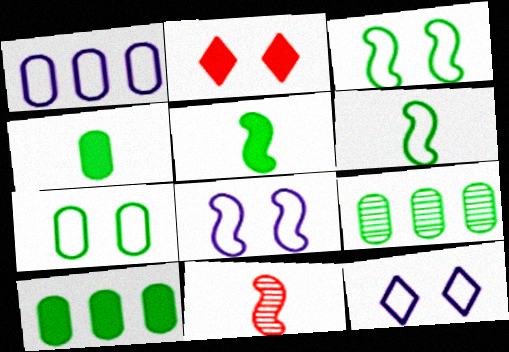[[4, 7, 9], 
[10, 11, 12]]